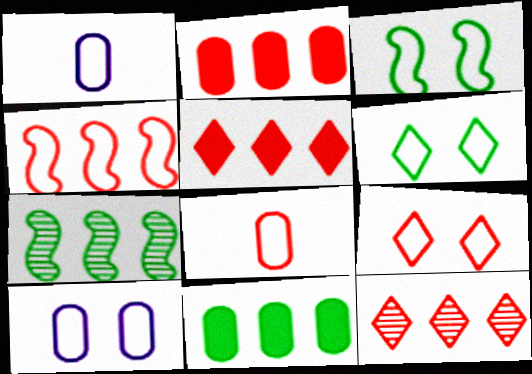[[1, 4, 6], 
[2, 4, 12], 
[3, 9, 10], 
[4, 8, 9]]